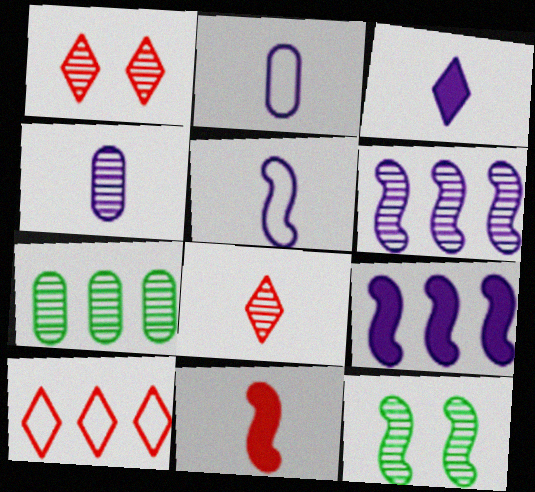[[3, 4, 5], 
[7, 9, 10]]